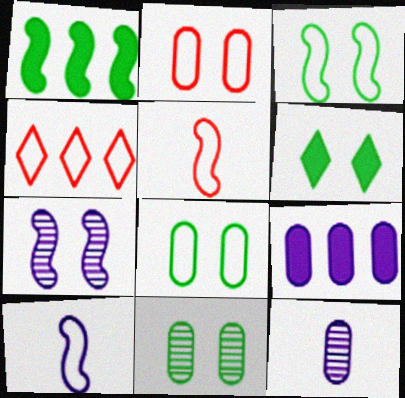[[1, 5, 7], 
[2, 4, 5], 
[2, 6, 7], 
[3, 6, 11], 
[4, 8, 10]]